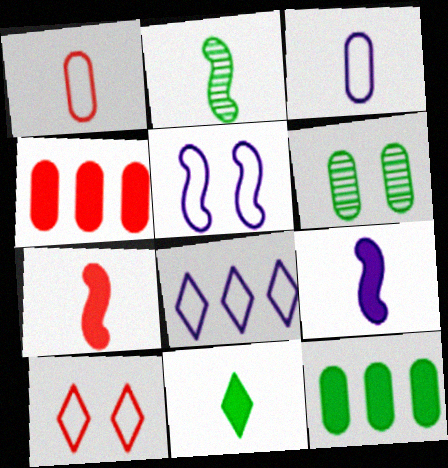[[3, 4, 6], 
[3, 5, 8], 
[6, 7, 8]]